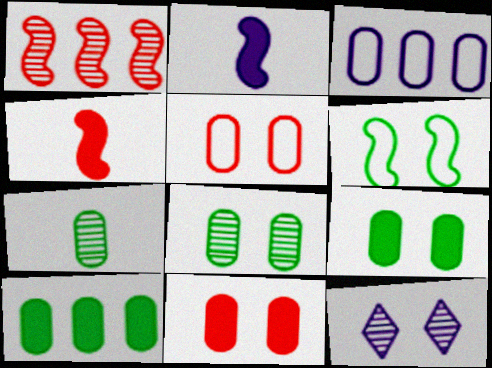[[1, 2, 6], 
[1, 7, 12], 
[2, 3, 12], 
[3, 7, 11], 
[6, 11, 12]]